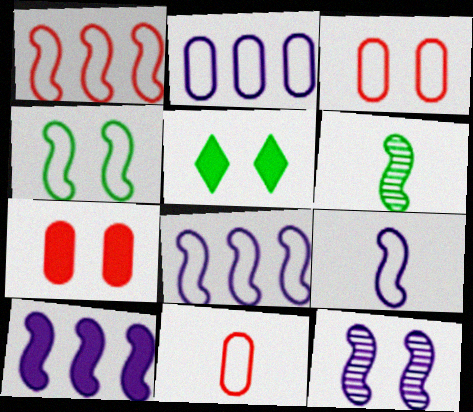[[1, 4, 9], 
[3, 5, 12], 
[9, 10, 12]]